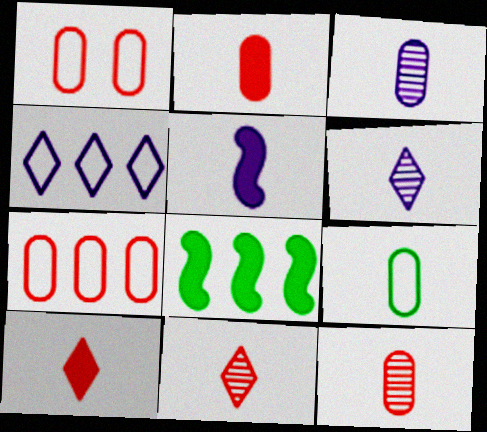[[1, 6, 8], 
[2, 3, 9], 
[5, 9, 11]]